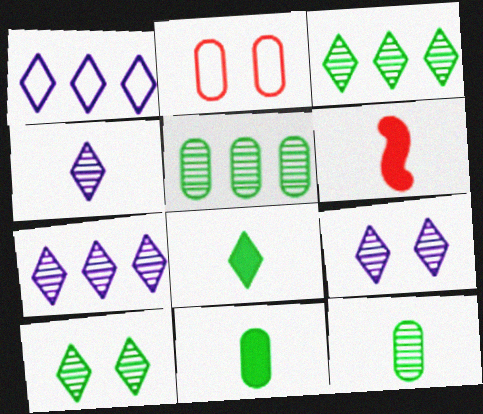[[4, 7, 9]]